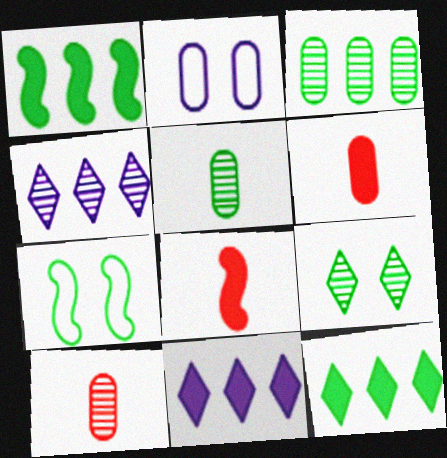[[2, 3, 6], 
[4, 6, 7], 
[5, 7, 12], 
[7, 10, 11]]